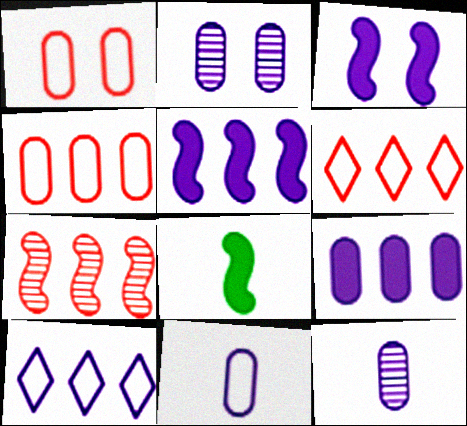[[2, 6, 8], 
[2, 9, 11], 
[3, 10, 12]]